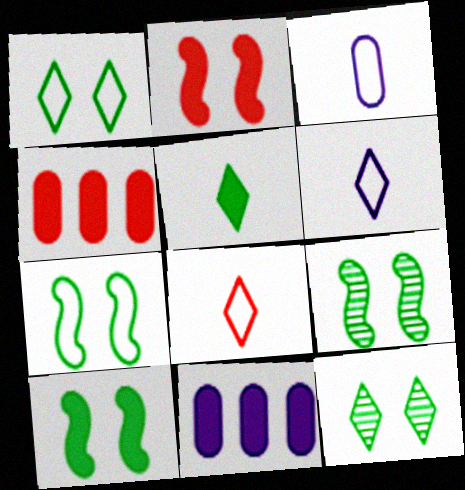[[2, 5, 11], 
[4, 6, 9], 
[7, 9, 10], 
[8, 9, 11]]